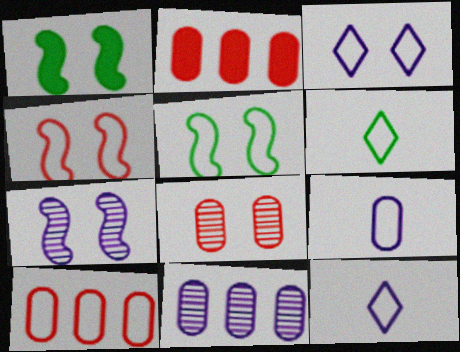[[1, 3, 8], 
[1, 4, 7], 
[2, 6, 7], 
[5, 10, 12]]